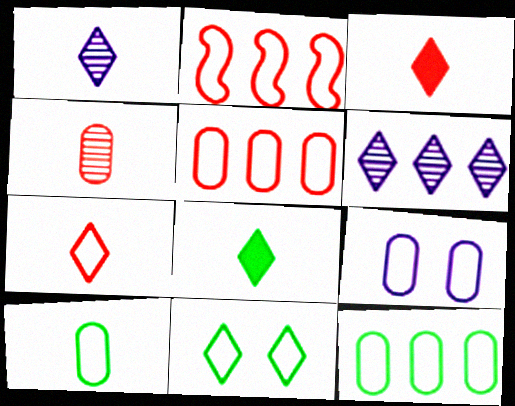[[1, 7, 8], 
[3, 6, 11], 
[5, 9, 10]]